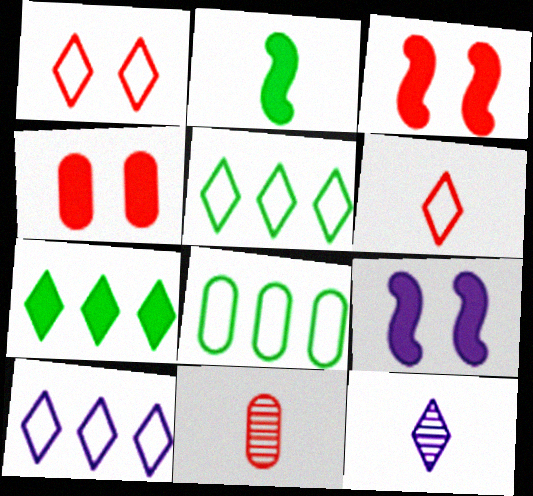[[1, 7, 12], 
[3, 8, 12], 
[5, 9, 11]]